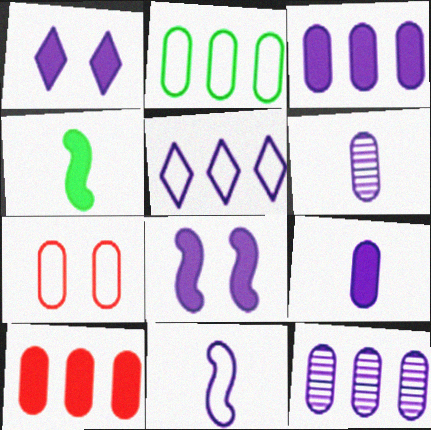[[1, 4, 10], 
[1, 11, 12], 
[2, 10, 12], 
[5, 6, 8]]